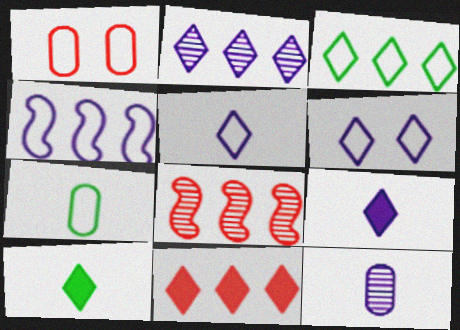[[2, 3, 11], 
[2, 6, 9]]